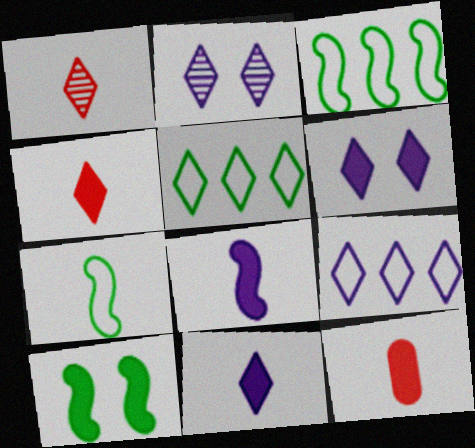[[1, 5, 6], 
[2, 3, 12], 
[2, 4, 5], 
[2, 9, 11]]